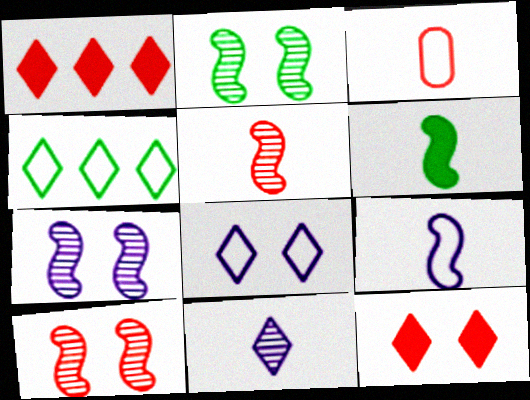[[1, 3, 10], 
[2, 7, 10], 
[3, 6, 11], 
[4, 11, 12], 
[5, 6, 9]]